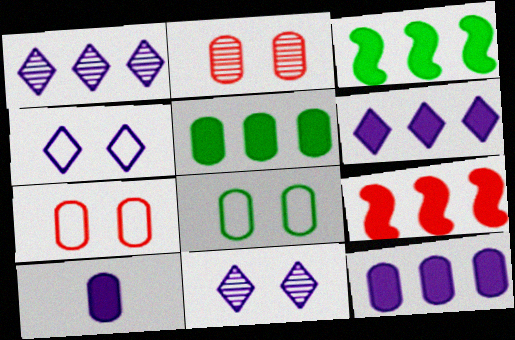[[5, 6, 9]]